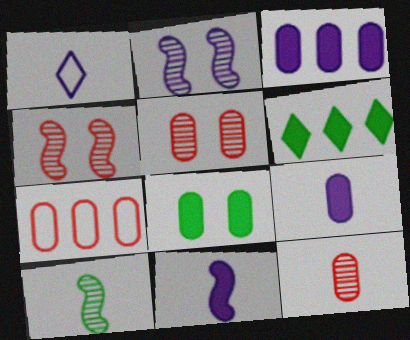[[1, 2, 3]]